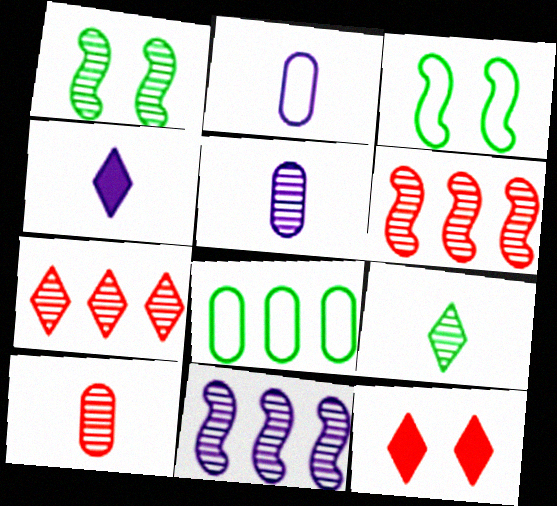[[1, 5, 7]]